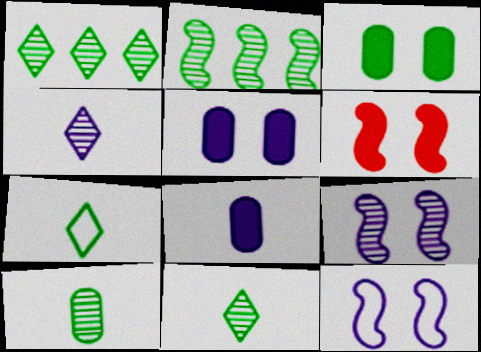[[2, 3, 7]]